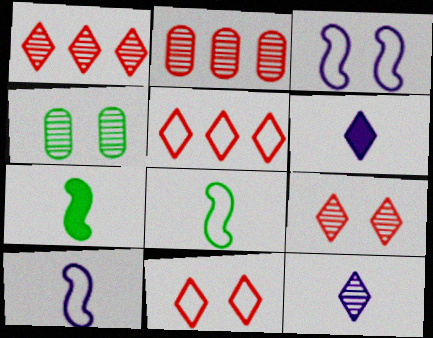[]